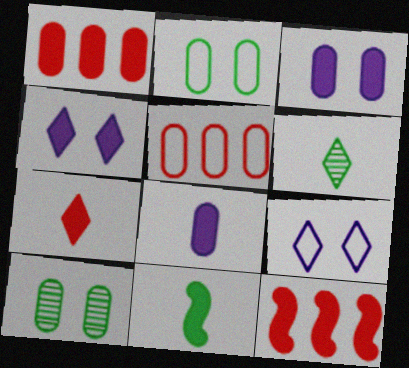[[1, 4, 11], 
[5, 8, 10], 
[7, 8, 11]]